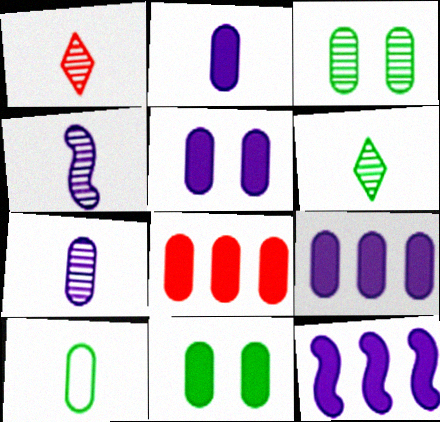[[2, 5, 9], 
[2, 8, 11]]